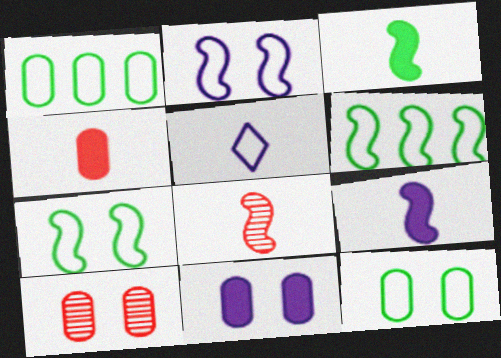[[10, 11, 12]]